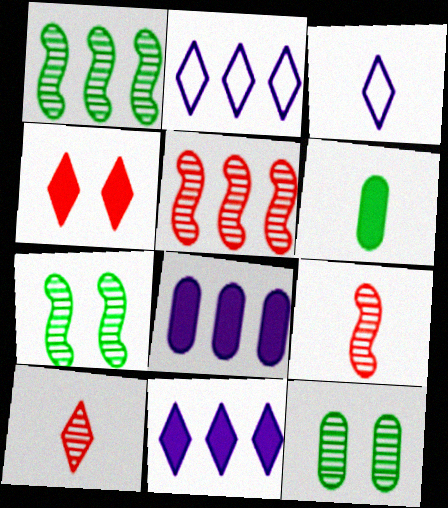[[3, 6, 9]]